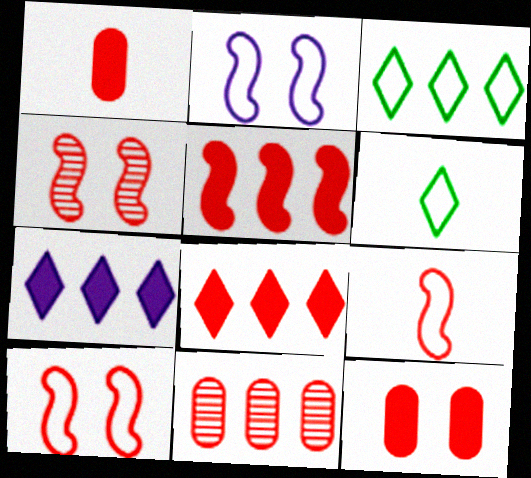[[4, 5, 9]]